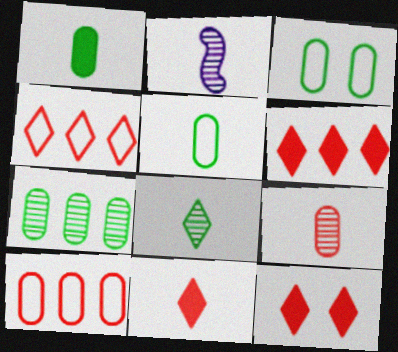[[1, 3, 7], 
[2, 3, 6], 
[2, 5, 11], 
[2, 8, 9], 
[6, 11, 12]]